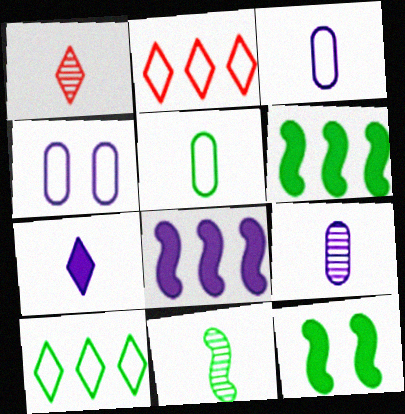[[1, 4, 6], 
[1, 9, 11], 
[2, 9, 12]]